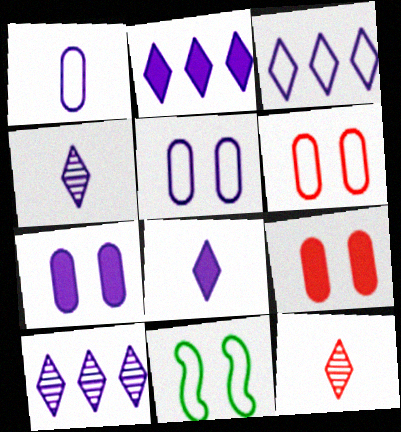[[2, 3, 10]]